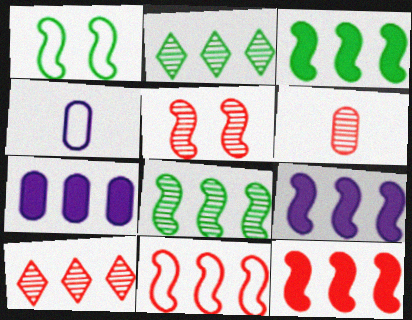[[2, 7, 11], 
[3, 9, 12], 
[5, 6, 10], 
[8, 9, 11]]